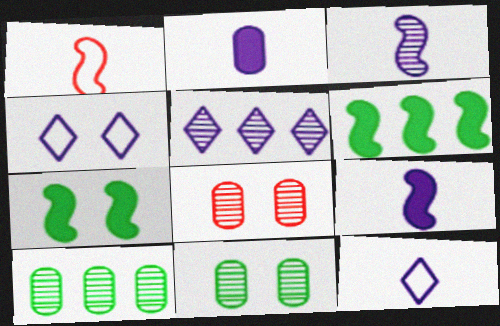[[2, 3, 12], 
[4, 7, 8], 
[6, 8, 12]]